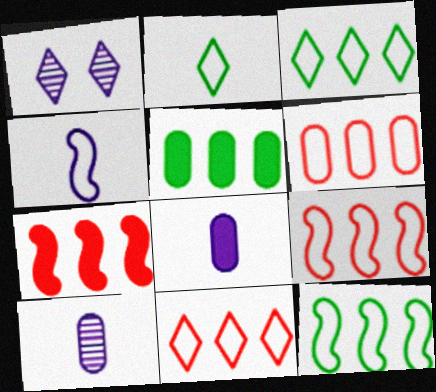[[6, 9, 11]]